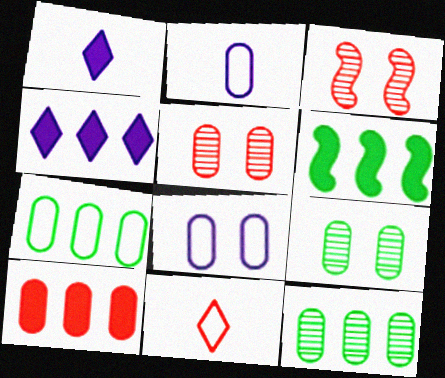[[1, 3, 7], 
[2, 9, 10], 
[3, 10, 11], 
[4, 6, 10]]